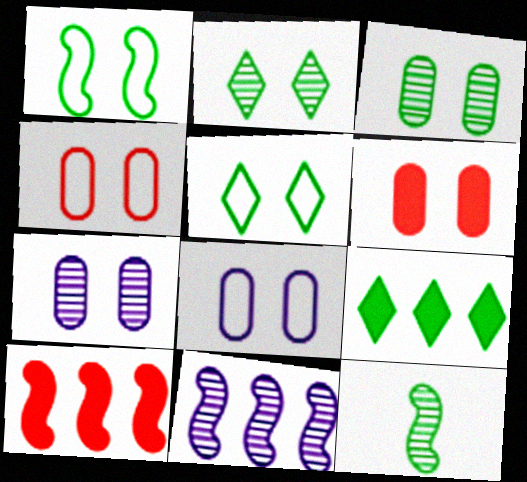[[3, 6, 8]]